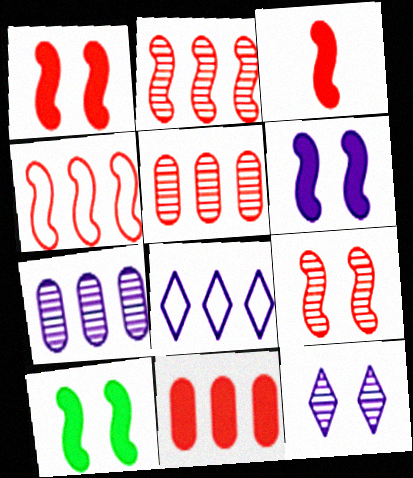[[1, 6, 10], 
[3, 4, 9]]